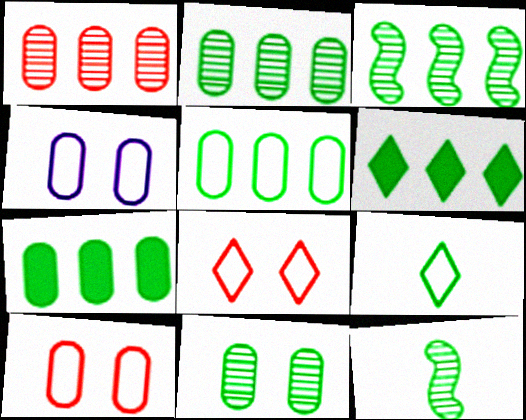[[2, 5, 7], 
[3, 5, 6]]